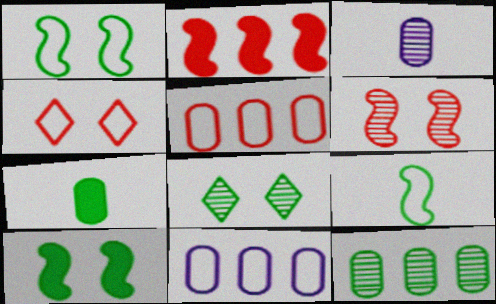[[4, 9, 11]]